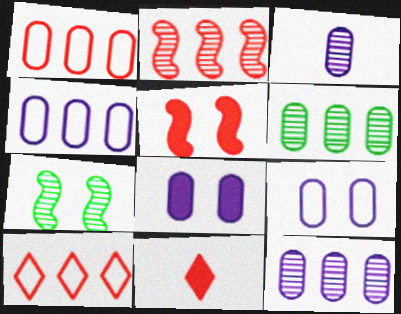[[3, 4, 8], 
[4, 7, 11]]